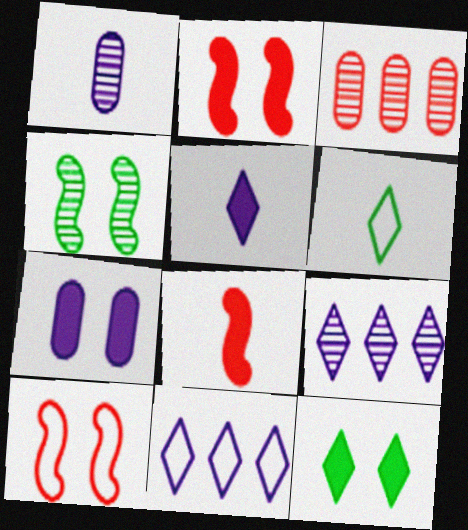[[1, 6, 8], 
[2, 7, 12]]